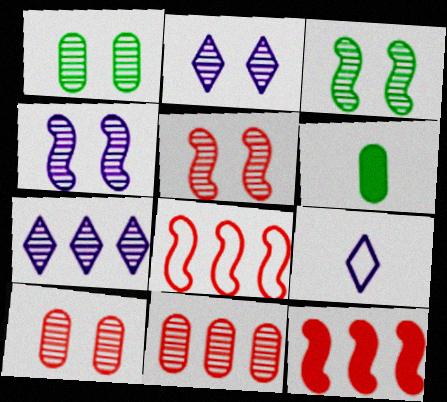[[1, 2, 5], 
[1, 9, 12], 
[2, 3, 10], 
[2, 6, 8], 
[3, 4, 5]]